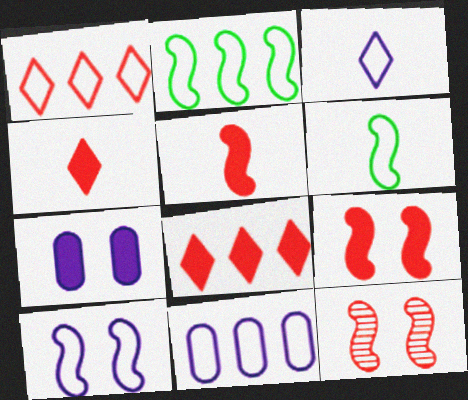[[1, 2, 11], 
[3, 10, 11]]